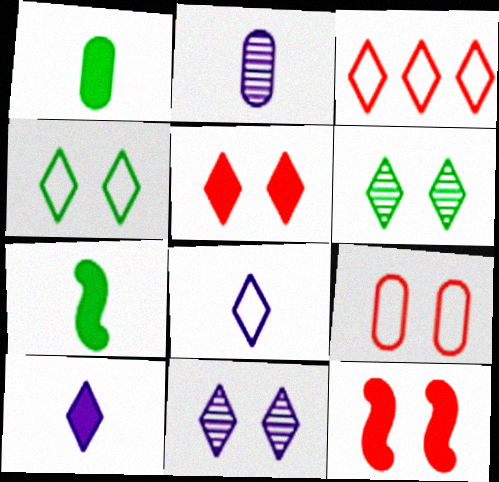[[3, 4, 8], 
[3, 6, 10], 
[4, 5, 11]]